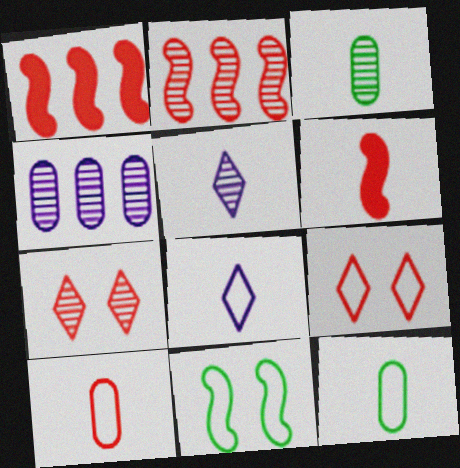[[1, 7, 10], 
[3, 6, 8], 
[5, 6, 12]]